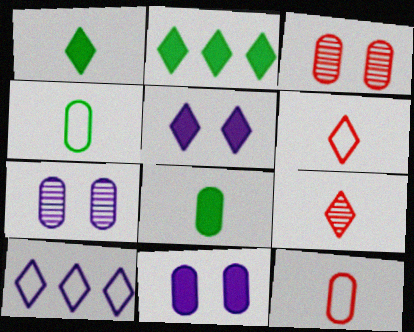[]